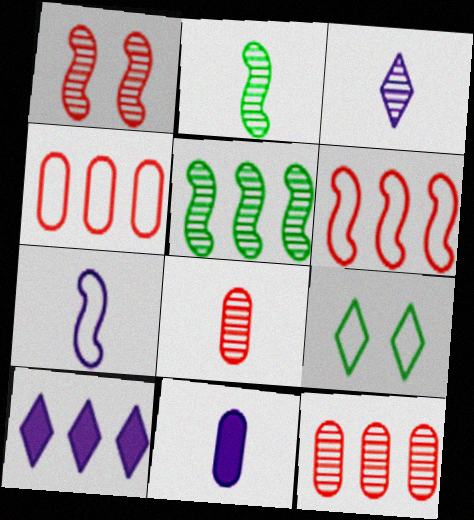[[2, 3, 8], 
[3, 7, 11], 
[4, 5, 10], 
[4, 7, 9]]